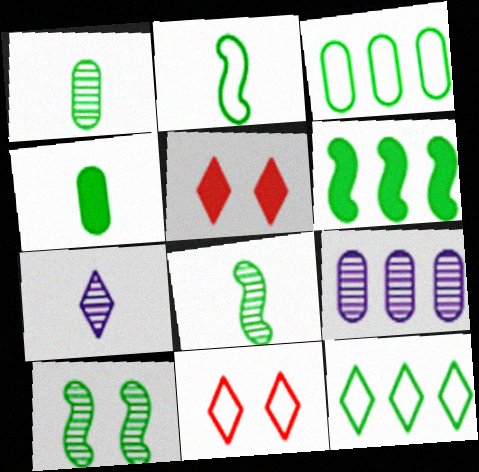[[2, 5, 9], 
[2, 6, 10], 
[4, 10, 12], 
[5, 7, 12]]